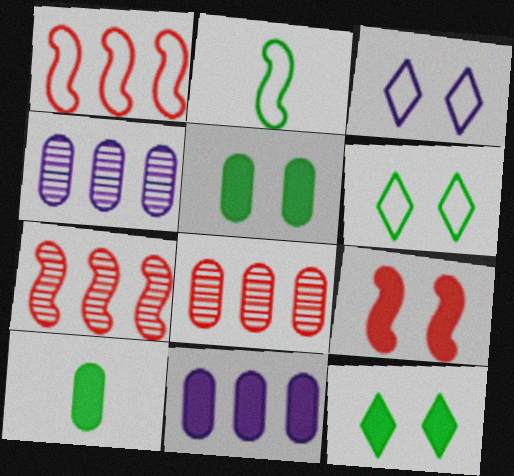[[3, 7, 10]]